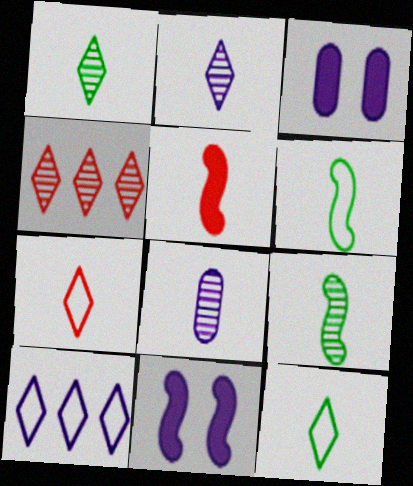[[3, 4, 6], 
[5, 8, 12], 
[8, 10, 11]]